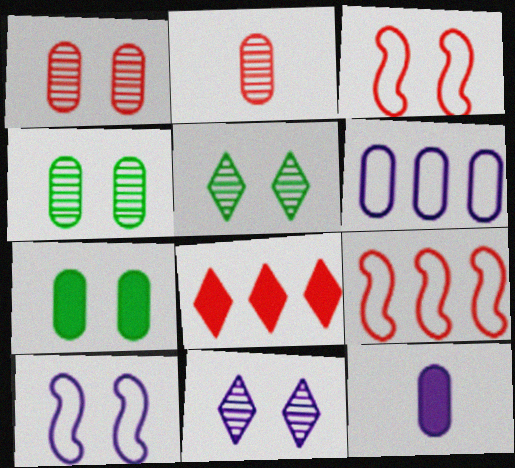[[2, 3, 8], 
[2, 6, 7], 
[3, 7, 11], 
[5, 9, 12]]